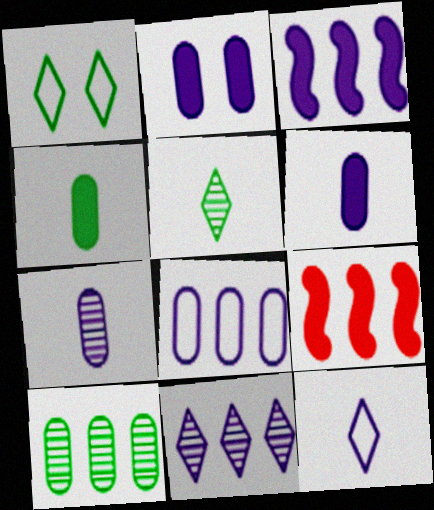[[1, 7, 9], 
[2, 7, 8], 
[3, 8, 11]]